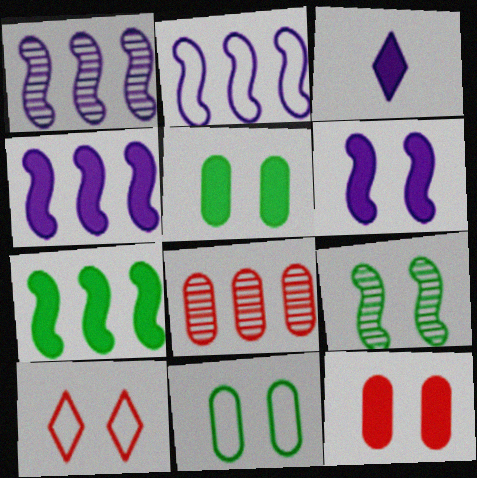[[1, 2, 4], 
[3, 7, 12]]